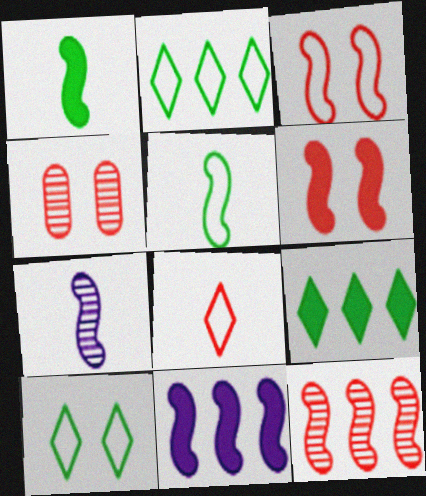[[1, 6, 11]]